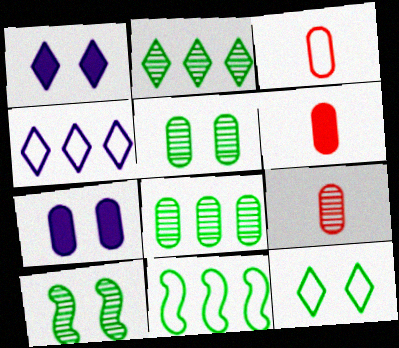[[1, 9, 11], 
[3, 6, 9], 
[3, 7, 8], 
[4, 6, 10]]